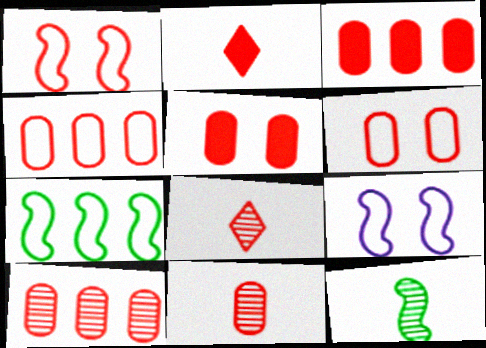[[1, 2, 10], 
[1, 3, 8], 
[3, 4, 10], 
[3, 6, 11], 
[4, 5, 11]]